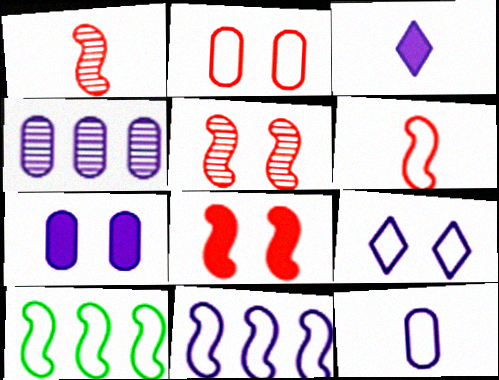[[4, 7, 12], 
[9, 11, 12]]